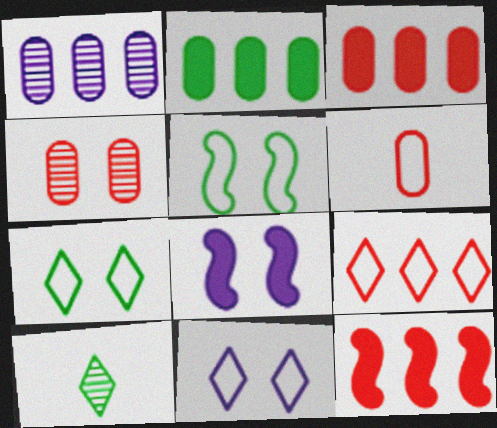[[2, 5, 10], 
[3, 4, 6], 
[4, 7, 8]]